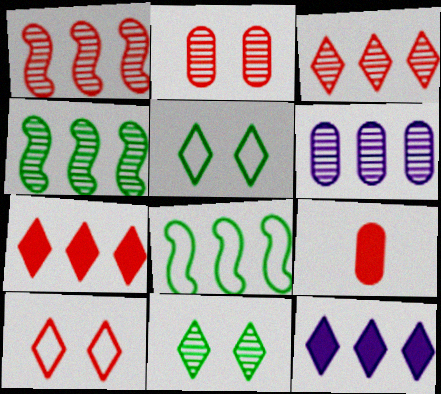[[1, 9, 10], 
[3, 4, 6], 
[6, 7, 8]]